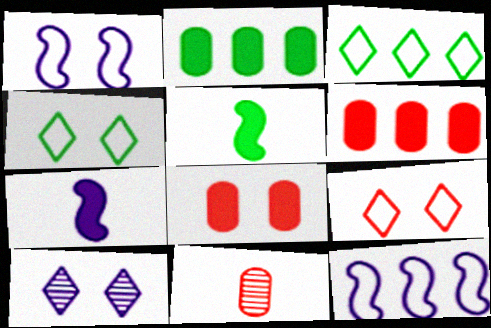[]